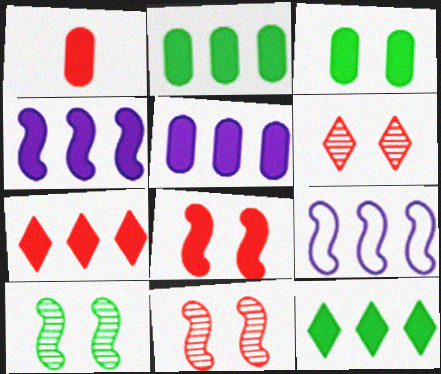[[1, 3, 5], 
[1, 7, 8], 
[2, 4, 7]]